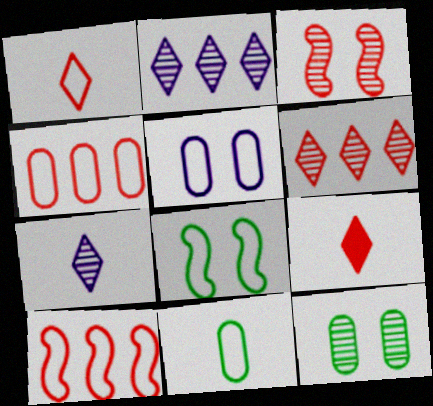[[3, 4, 9], 
[4, 5, 11]]